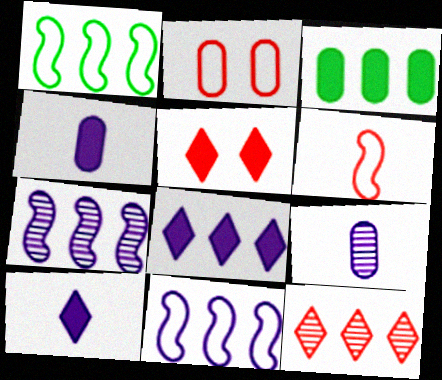[[1, 5, 9], 
[2, 3, 9], 
[3, 11, 12]]